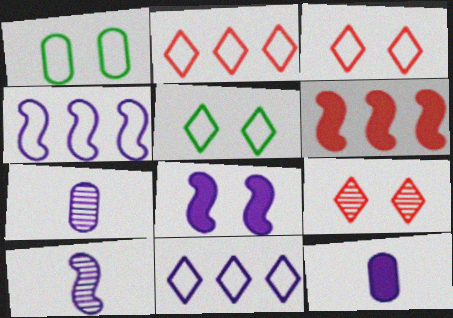[[1, 8, 9], 
[4, 8, 10], 
[5, 6, 7], 
[7, 8, 11]]